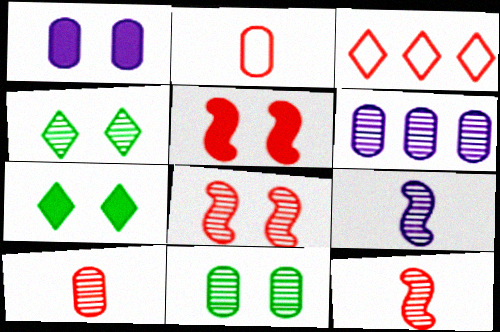[[1, 5, 7], 
[3, 5, 10], 
[4, 6, 12], 
[6, 10, 11]]